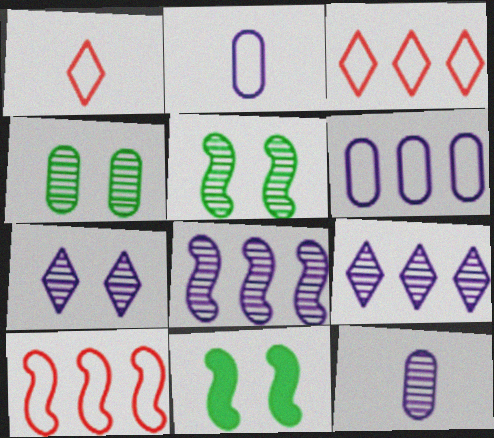[[3, 11, 12], 
[7, 8, 12]]